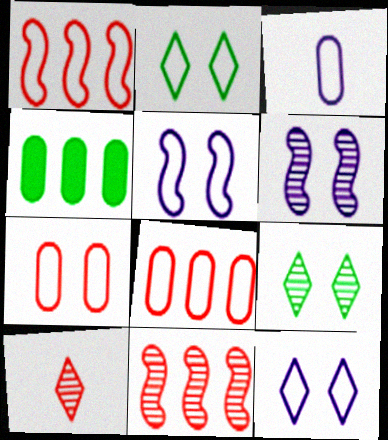[[1, 2, 3], 
[2, 5, 7], 
[4, 5, 10]]